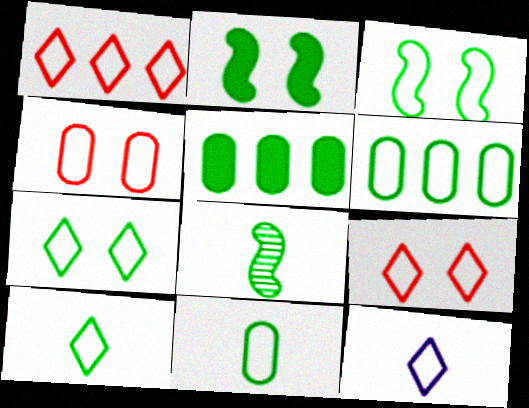[[1, 7, 12], 
[3, 6, 10], 
[5, 7, 8]]